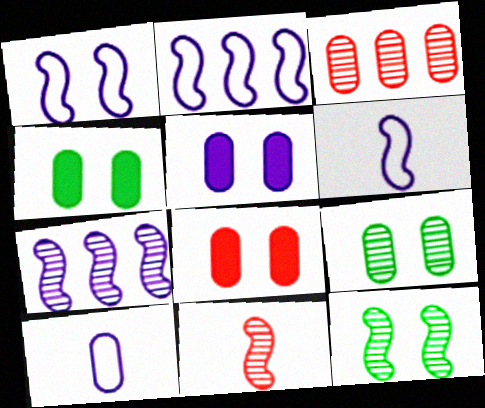[[1, 2, 6], 
[3, 4, 10], 
[4, 5, 8], 
[7, 11, 12]]